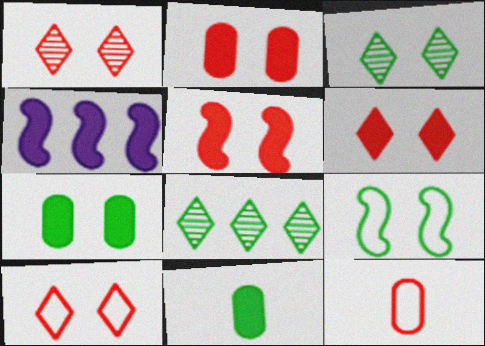[[1, 6, 10], 
[2, 5, 6], 
[3, 4, 12], 
[3, 7, 9], 
[4, 6, 11], 
[8, 9, 11]]